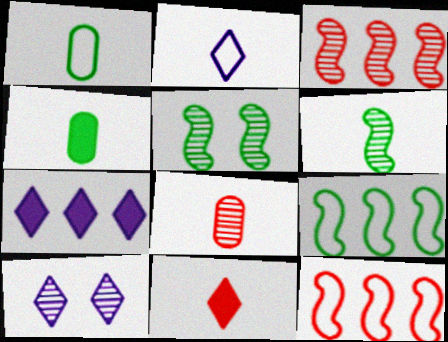[[2, 7, 10], 
[4, 10, 12]]